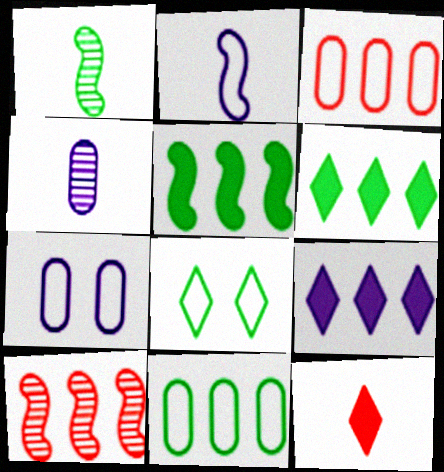[[2, 3, 8], 
[9, 10, 11]]